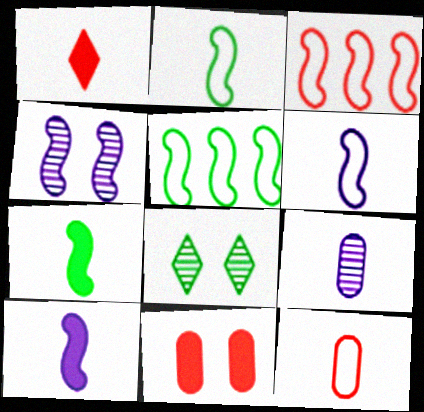[[1, 2, 9], 
[3, 4, 7]]